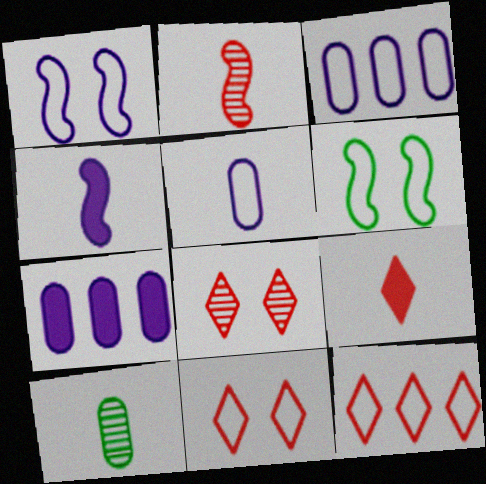[[5, 6, 12], 
[8, 9, 12]]